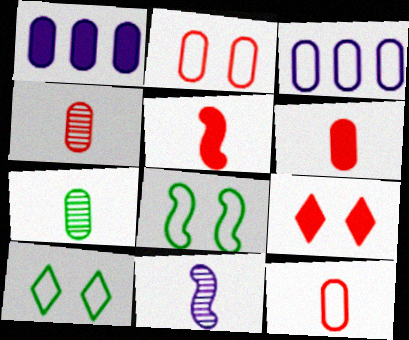[[1, 2, 7], 
[4, 6, 12]]